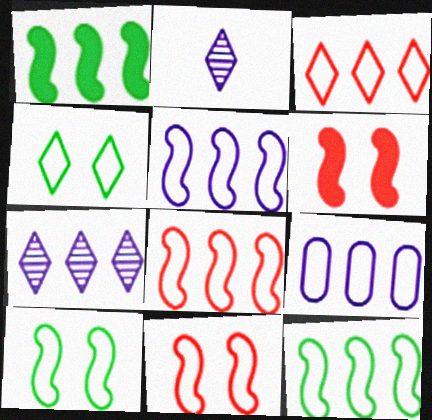[[3, 9, 12], 
[5, 8, 12]]